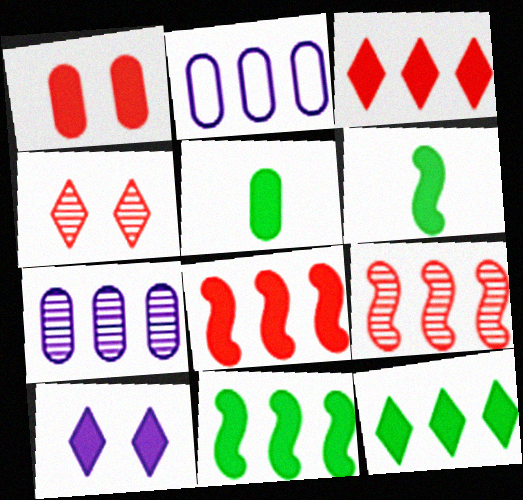[[2, 4, 6], 
[2, 9, 12], 
[5, 8, 10]]